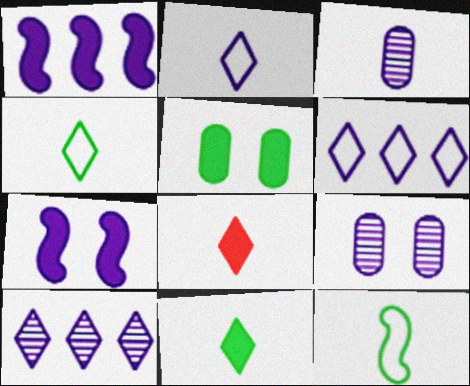[[1, 2, 9], 
[1, 5, 8], 
[3, 6, 7], 
[3, 8, 12]]